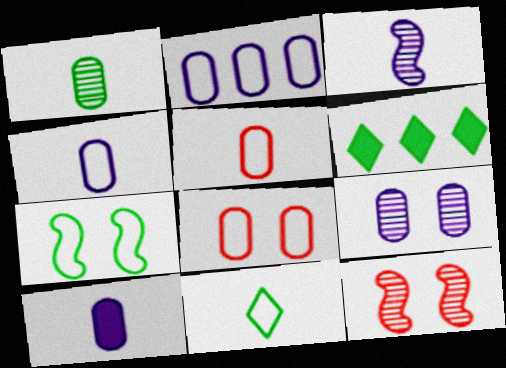[[1, 5, 10], 
[1, 6, 7], 
[2, 9, 10], 
[3, 6, 8], 
[4, 6, 12]]